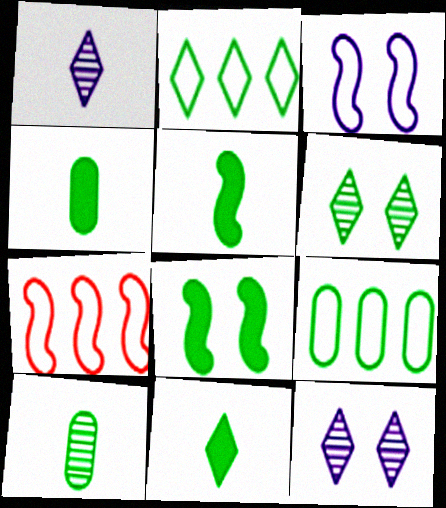[[2, 6, 11], 
[2, 8, 10], 
[4, 5, 11], 
[4, 7, 12], 
[5, 6, 9]]